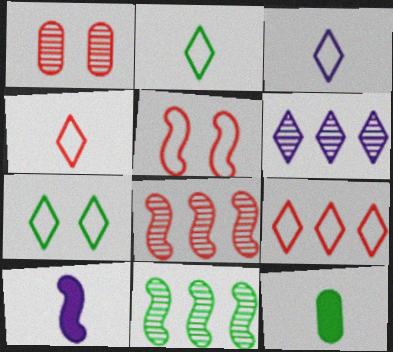[[2, 3, 4], 
[3, 7, 9], 
[5, 6, 12], 
[5, 10, 11], 
[7, 11, 12]]